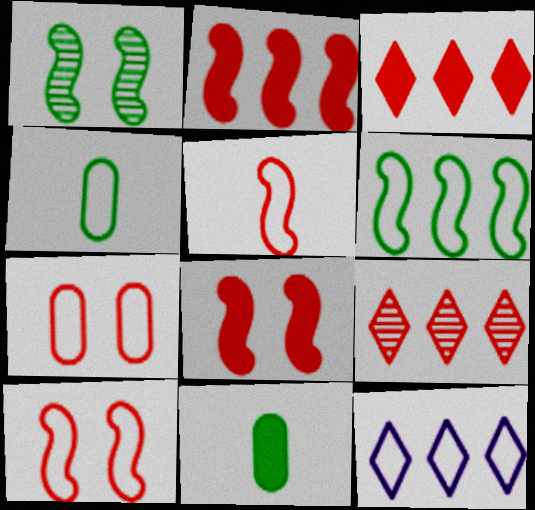[[4, 10, 12]]